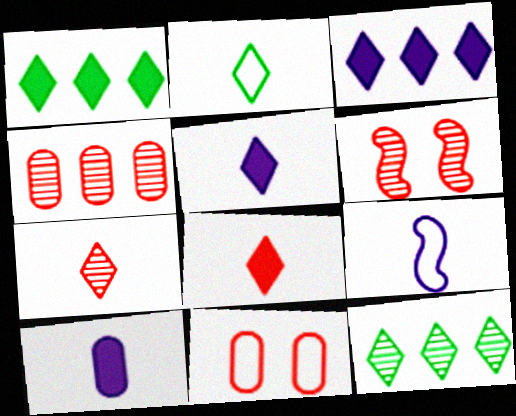[[2, 5, 7], 
[4, 6, 7]]